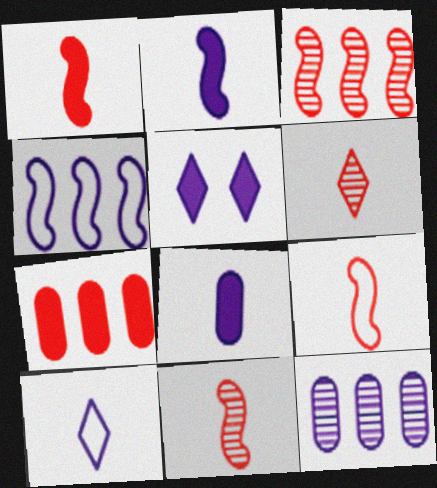[[1, 9, 11]]